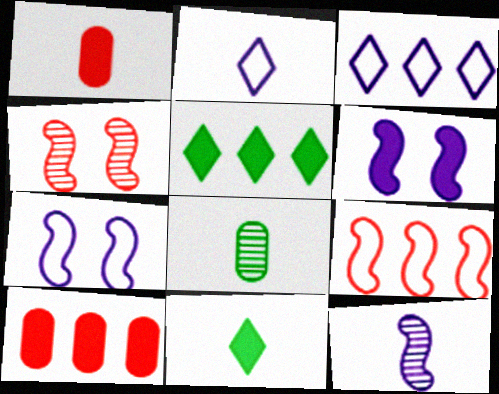[[1, 5, 6], 
[6, 10, 11]]